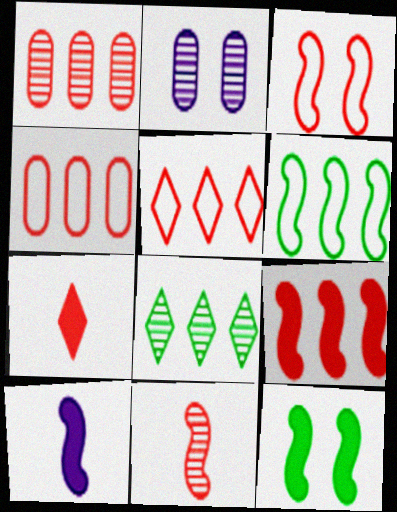[[1, 3, 7], 
[1, 5, 9], 
[2, 6, 7], 
[2, 8, 11], 
[3, 9, 11], 
[9, 10, 12]]